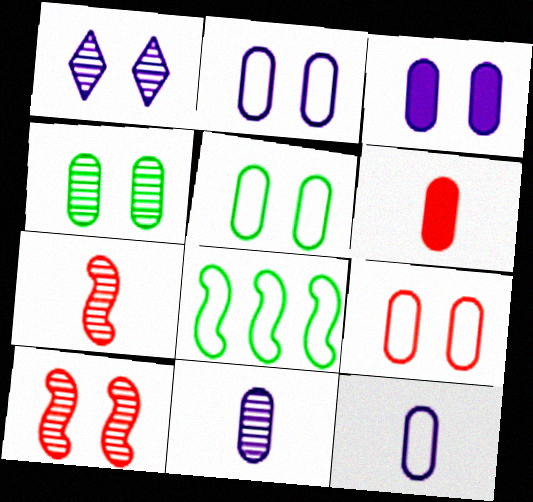[[1, 4, 10], 
[1, 6, 8], 
[2, 5, 9], 
[3, 4, 9]]